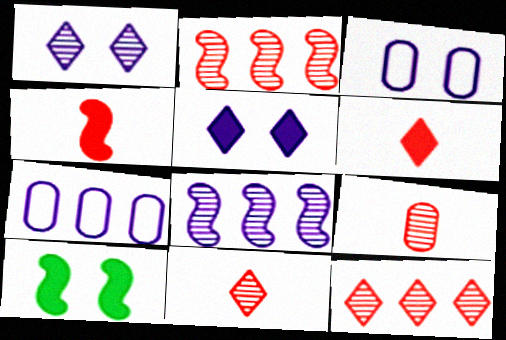[[7, 10, 11]]